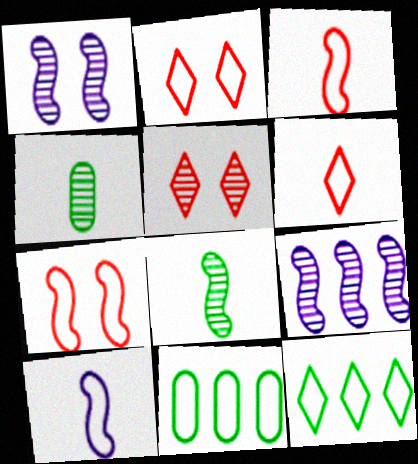[[2, 10, 11], 
[4, 5, 9]]